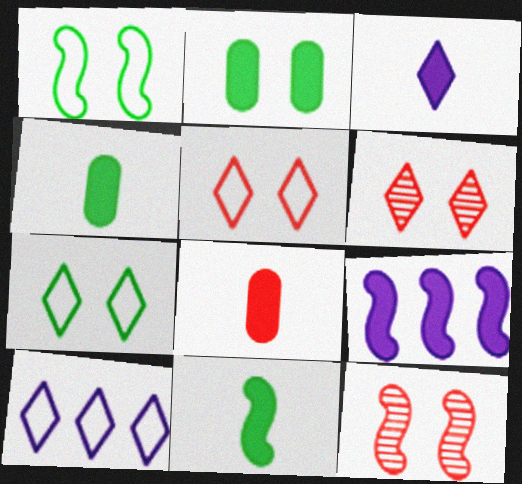[[3, 8, 11], 
[4, 10, 12]]